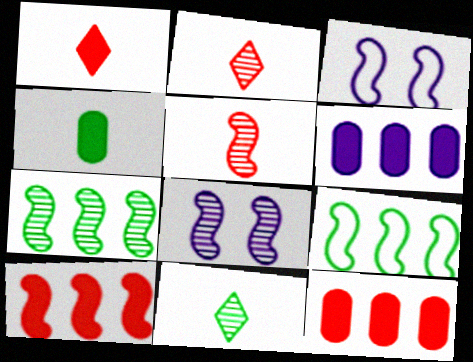[[3, 11, 12], 
[5, 7, 8]]